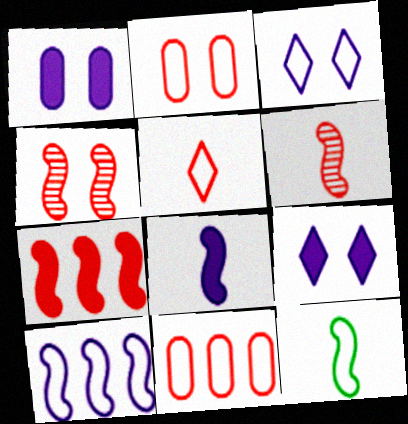[[3, 11, 12], 
[6, 8, 12]]